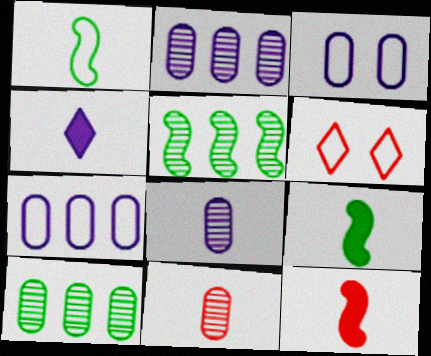[[1, 4, 11], 
[1, 6, 7], 
[2, 6, 9]]